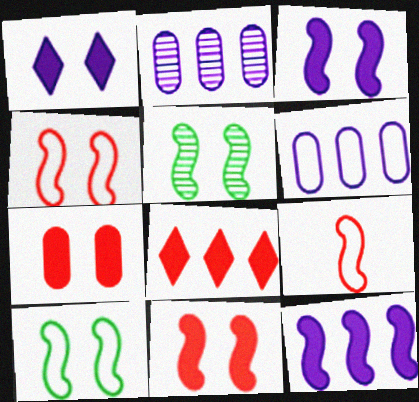[[3, 4, 5], 
[5, 9, 12]]